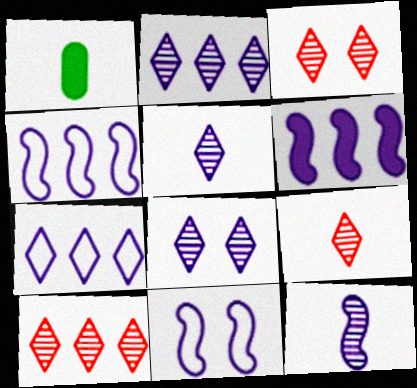[[1, 3, 4], 
[1, 10, 11], 
[2, 5, 8], 
[3, 9, 10], 
[6, 11, 12]]